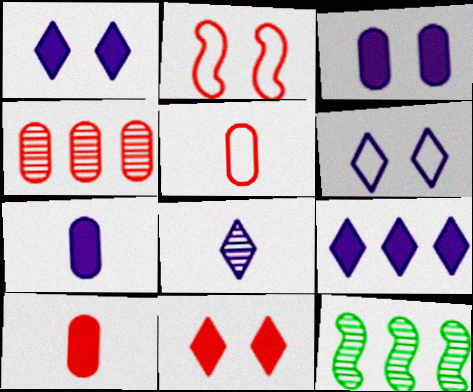[[1, 5, 12], 
[6, 8, 9], 
[6, 10, 12]]